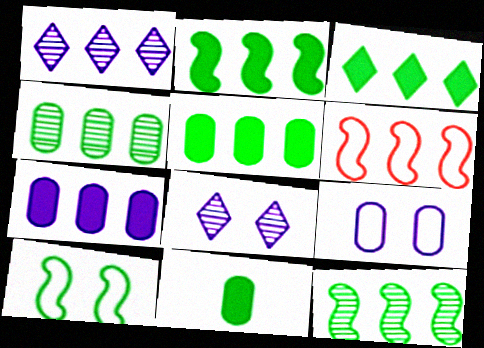[[1, 5, 6], 
[2, 3, 5], 
[6, 8, 11]]